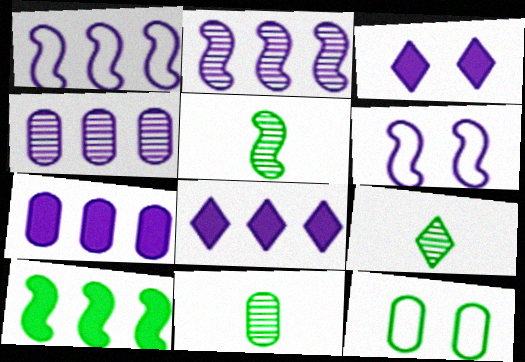[[1, 4, 8], 
[5, 9, 11], 
[9, 10, 12]]